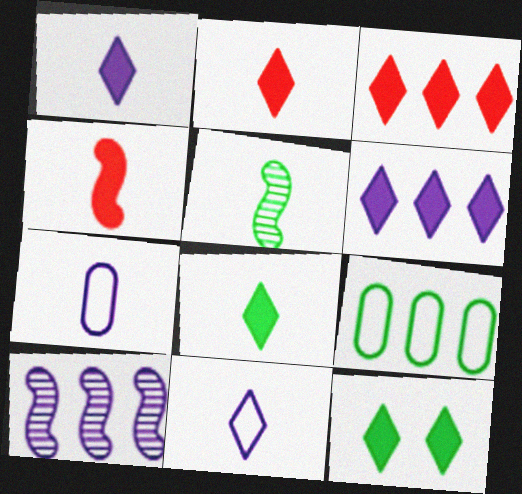[[1, 2, 8], 
[1, 3, 12], 
[2, 5, 7], 
[2, 6, 12], 
[3, 9, 10], 
[5, 9, 12]]